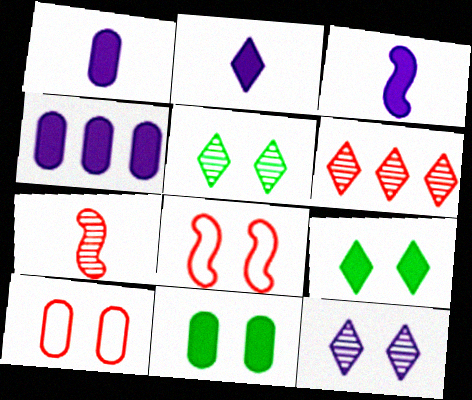[[1, 2, 3], 
[8, 11, 12]]